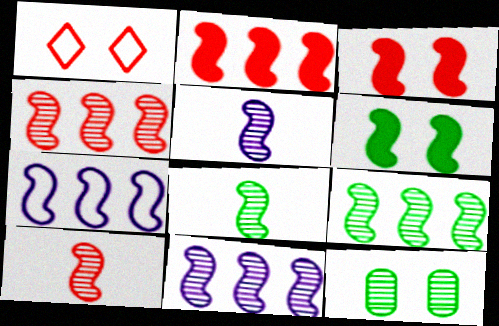[[2, 7, 9], 
[3, 7, 8], 
[4, 9, 11], 
[5, 8, 10], 
[6, 7, 10]]